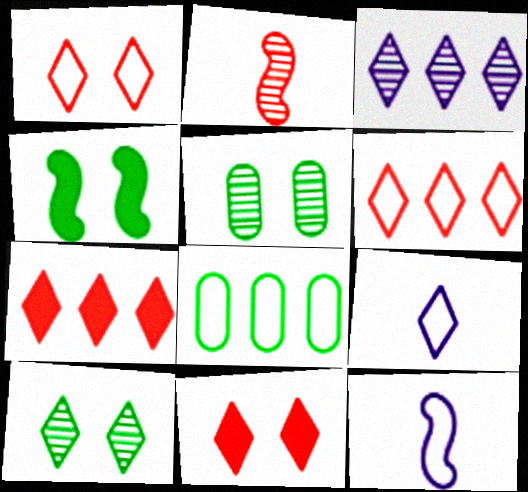[[1, 8, 12], 
[2, 3, 5], 
[5, 7, 12], 
[7, 9, 10]]